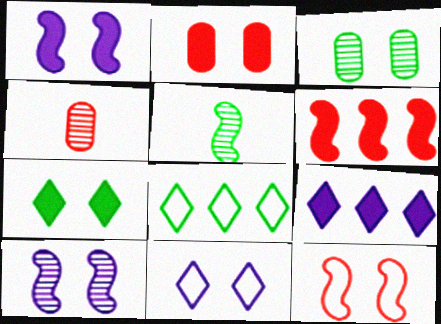[[1, 2, 7], 
[1, 4, 8]]